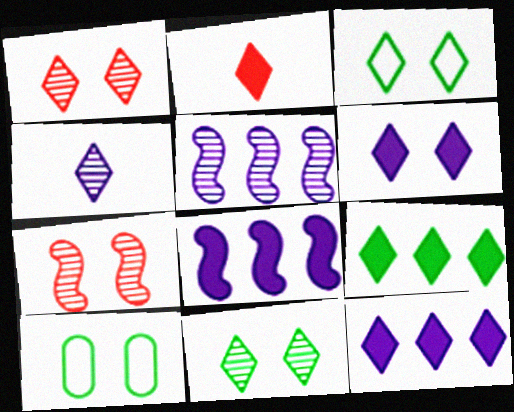[[1, 3, 6], 
[2, 5, 10], 
[2, 6, 9], 
[6, 7, 10]]